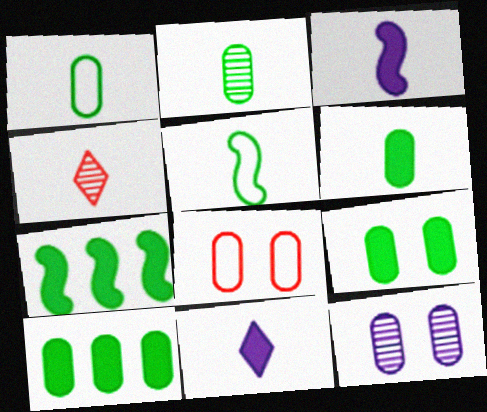[[1, 2, 6], 
[1, 3, 4], 
[6, 9, 10], 
[8, 9, 12]]